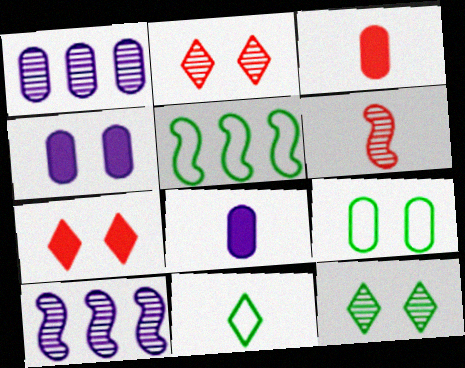[[1, 3, 9], 
[1, 6, 12], 
[2, 5, 8], 
[5, 9, 11], 
[6, 8, 11]]